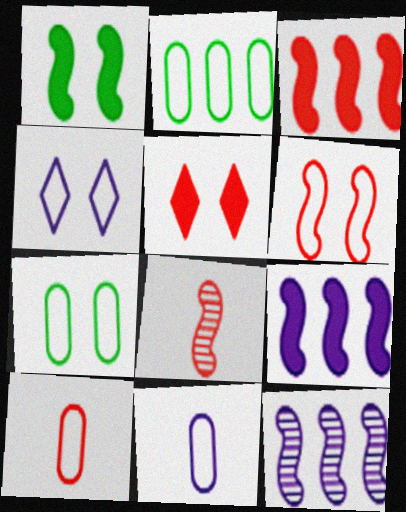[[3, 6, 8], 
[4, 6, 7]]